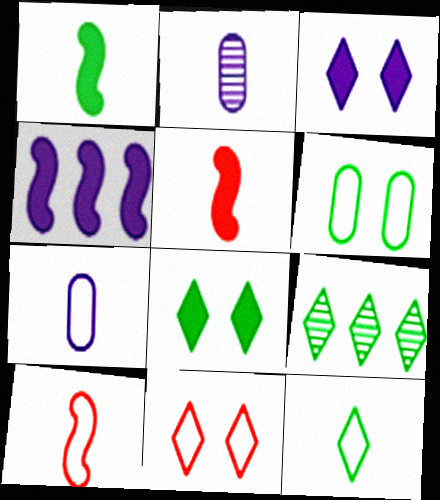[[1, 6, 9], 
[2, 5, 12], 
[7, 10, 12], 
[8, 9, 12]]